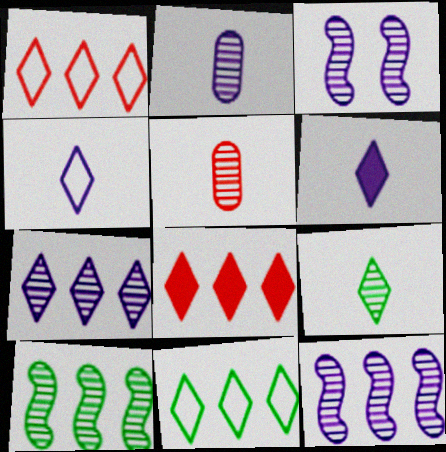[[2, 3, 7], 
[7, 8, 11]]